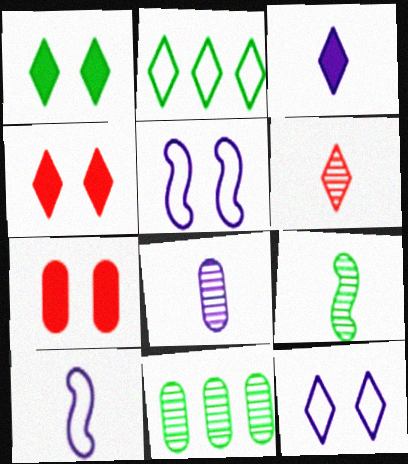[[3, 8, 10], 
[4, 10, 11], 
[6, 8, 9]]